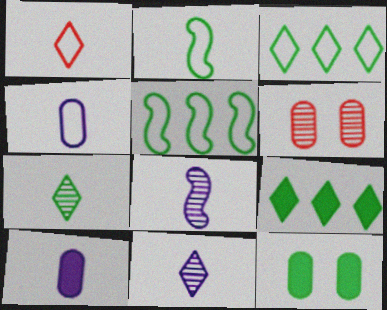[[1, 2, 4], 
[5, 7, 12]]